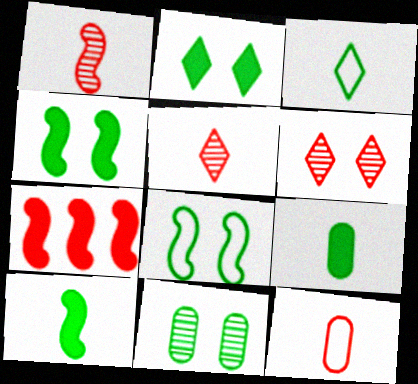[[2, 8, 11], 
[6, 7, 12]]